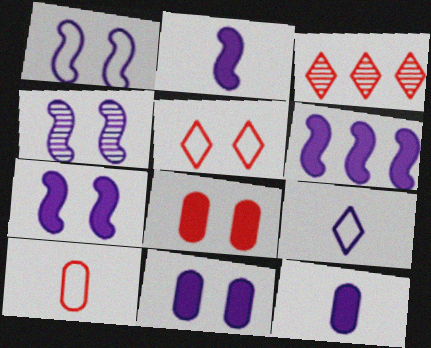[[1, 4, 7], 
[2, 6, 7]]